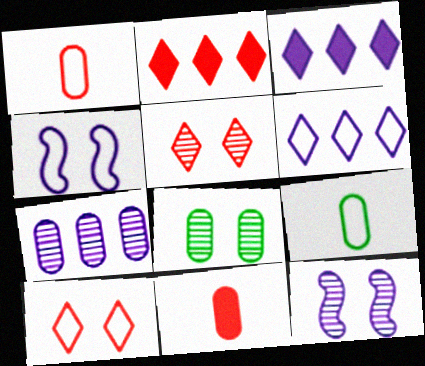[[2, 9, 12], 
[5, 8, 12]]